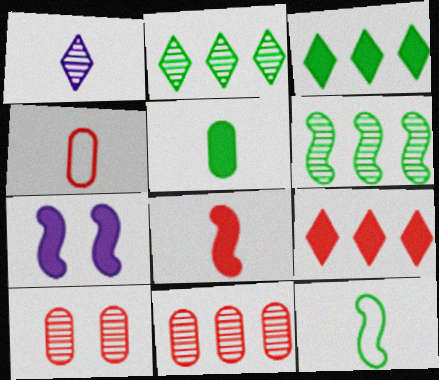[[1, 6, 10], 
[2, 4, 7], 
[5, 7, 9]]